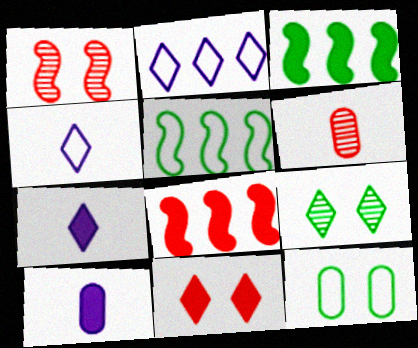[[3, 10, 11]]